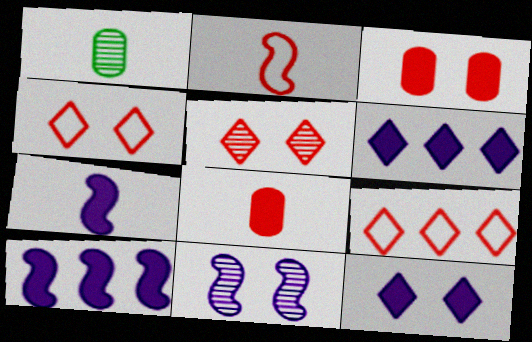[[1, 4, 10]]